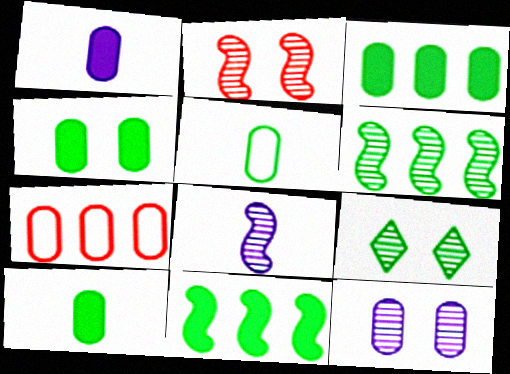[[2, 6, 8], 
[2, 9, 12], 
[3, 4, 10], 
[5, 9, 11], 
[7, 10, 12]]